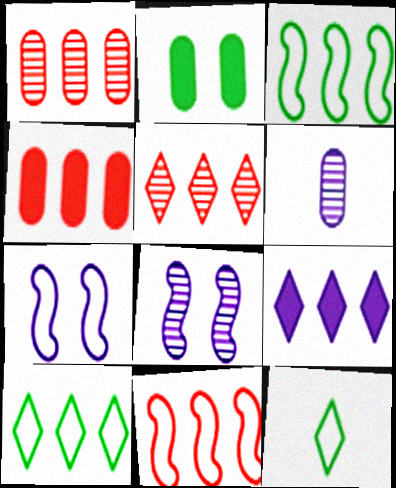[[1, 3, 9], 
[4, 5, 11], 
[4, 8, 12], 
[5, 9, 10], 
[6, 7, 9]]